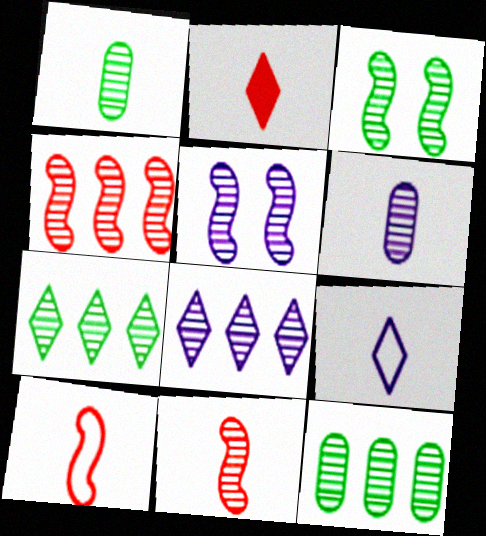[[1, 3, 7], 
[4, 8, 12], 
[5, 6, 8]]